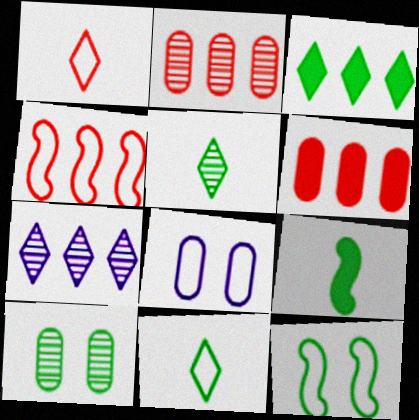[[4, 8, 11]]